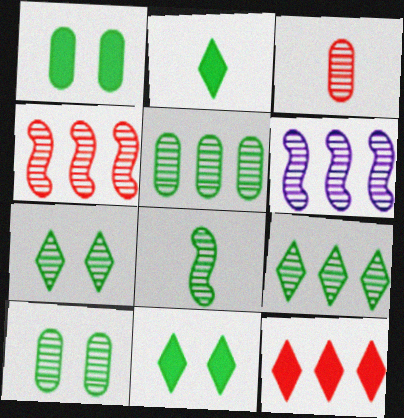[[3, 6, 7], 
[5, 7, 8], 
[8, 9, 10]]